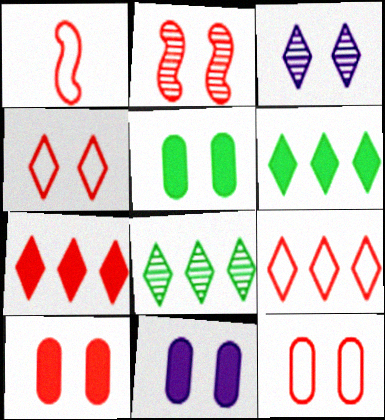[[1, 8, 11], 
[1, 9, 12], 
[2, 4, 10], 
[5, 10, 11]]